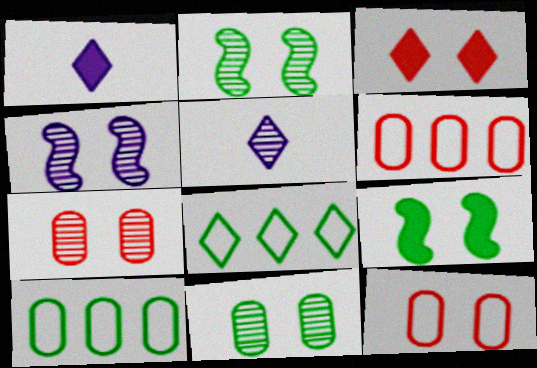[[1, 2, 6], 
[3, 5, 8], 
[5, 6, 9]]